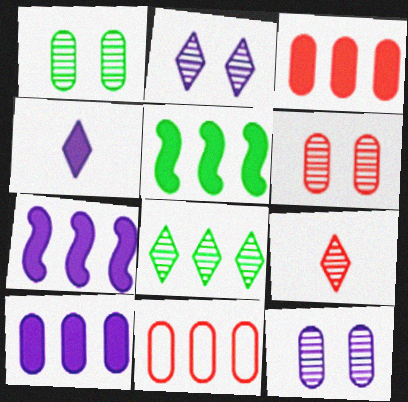[[1, 6, 12], 
[2, 8, 9], 
[7, 8, 11]]